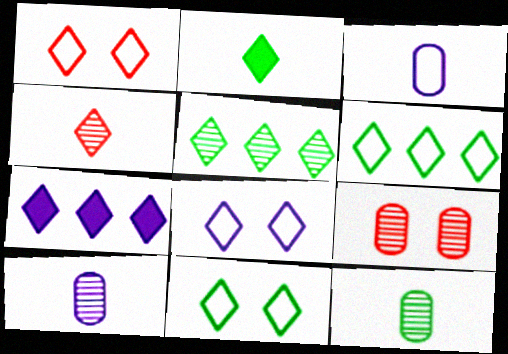[[1, 8, 11], 
[2, 5, 11], 
[4, 7, 11]]